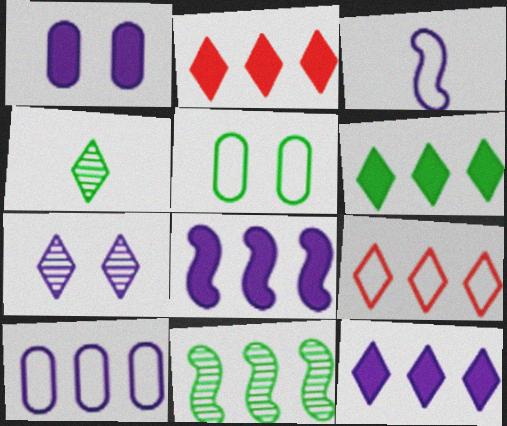[[2, 6, 12], 
[2, 10, 11], 
[3, 5, 9]]